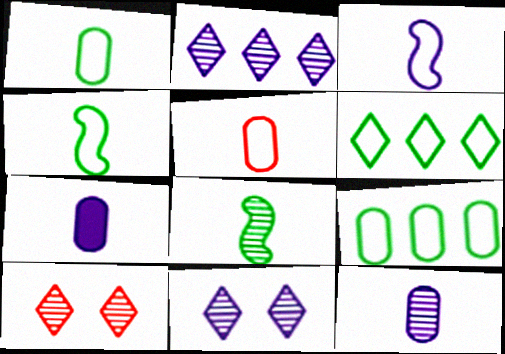[]